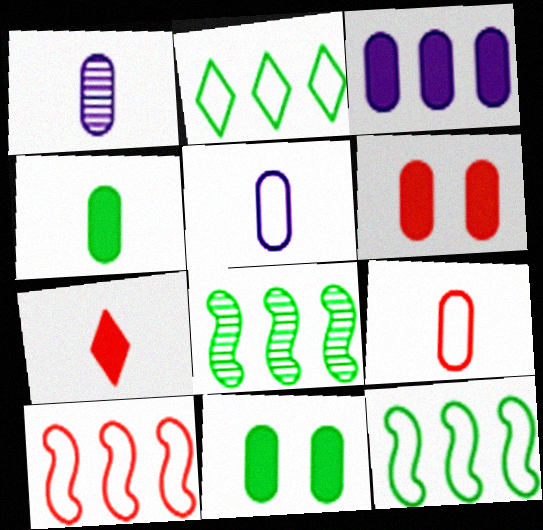[[1, 4, 9], 
[3, 4, 6]]